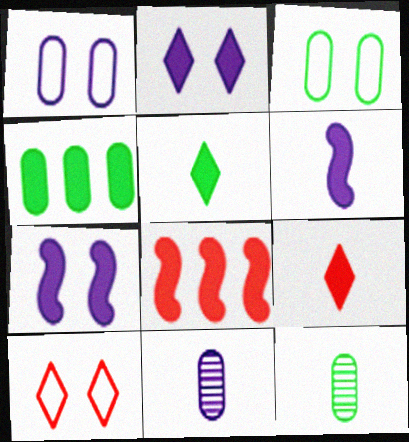[[3, 4, 12], 
[4, 7, 9]]